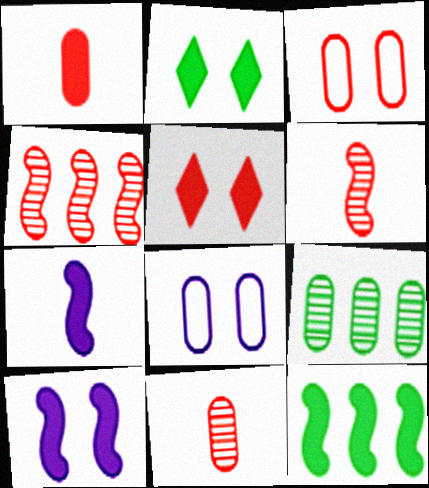[[1, 8, 9]]